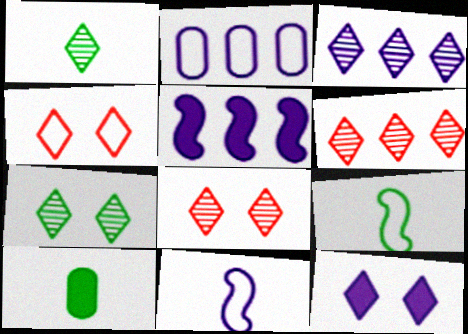[[1, 3, 8], 
[1, 9, 10], 
[2, 3, 5], 
[2, 4, 9], 
[4, 7, 12]]